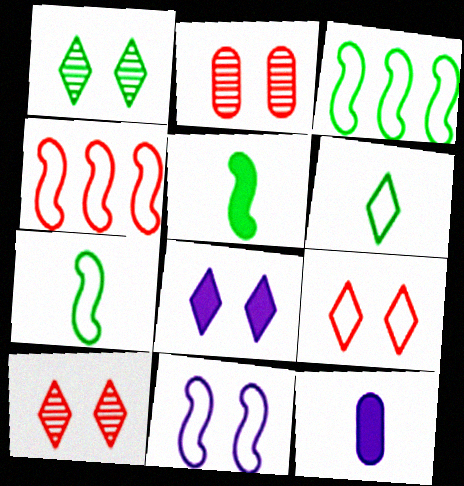[[1, 4, 12], 
[1, 8, 9], 
[3, 10, 12], 
[4, 7, 11]]